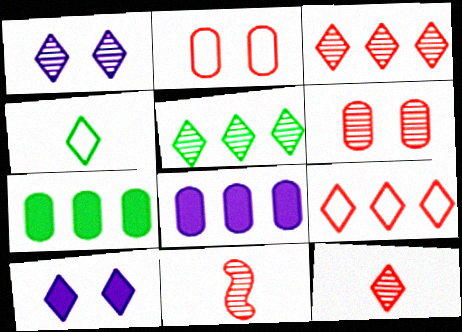[[1, 5, 12], 
[3, 4, 10], 
[3, 6, 11]]